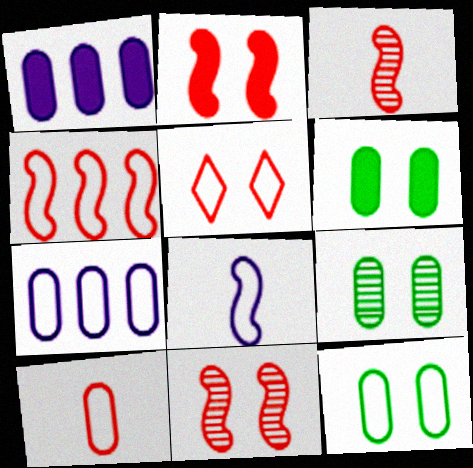[[1, 9, 10], 
[2, 3, 4], 
[4, 5, 10], 
[6, 9, 12], 
[7, 10, 12]]